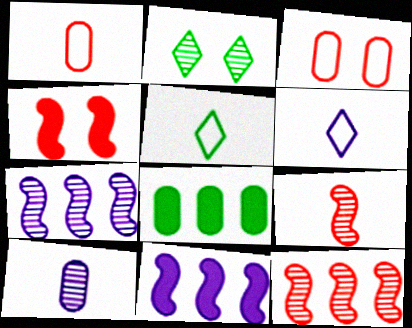[[1, 2, 11], 
[2, 10, 12], 
[3, 8, 10]]